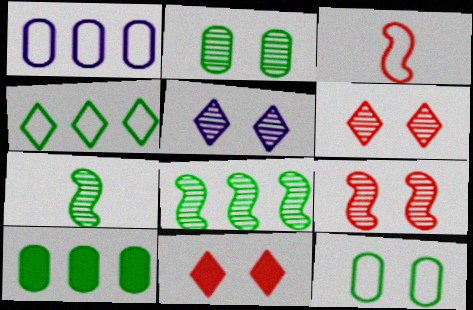[[1, 7, 11], 
[2, 5, 9], 
[3, 5, 10], 
[4, 8, 10]]